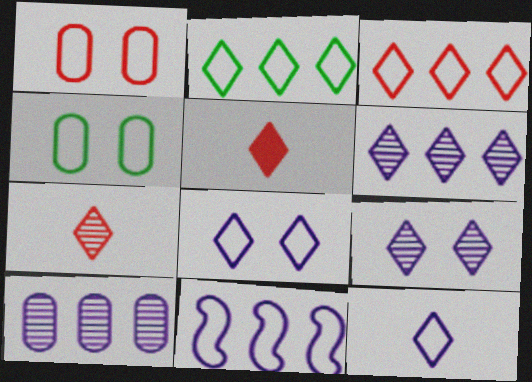[[2, 5, 9]]